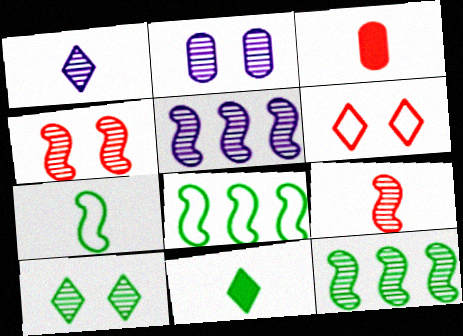[[1, 2, 5], 
[1, 3, 7], 
[2, 4, 10]]